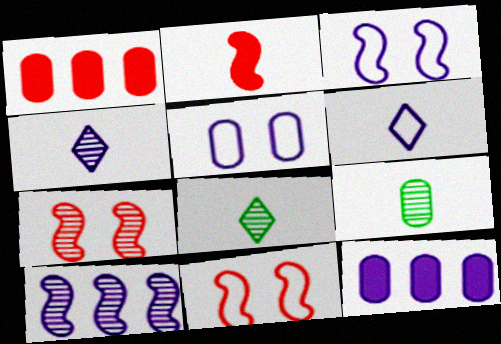[[1, 3, 8], 
[1, 5, 9], 
[2, 6, 9], 
[3, 4, 12], 
[8, 11, 12]]